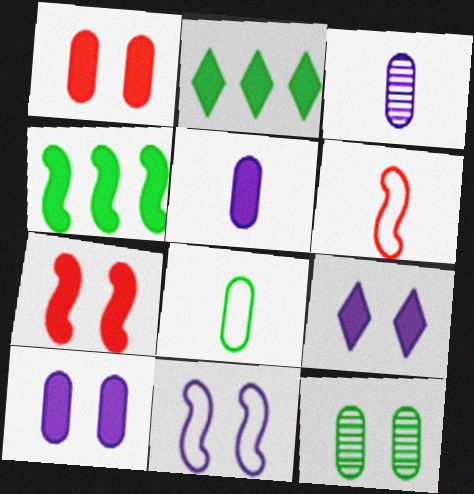[[2, 5, 7]]